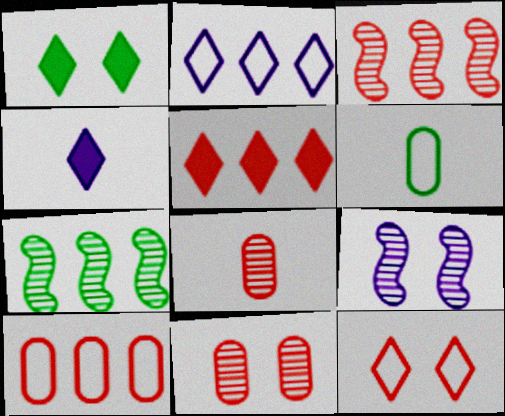[[1, 4, 5], 
[1, 6, 7], 
[3, 5, 10], 
[5, 6, 9]]